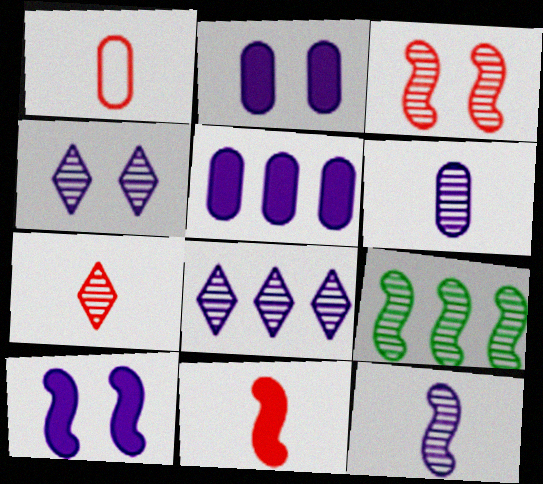[[1, 7, 11], 
[3, 9, 12]]